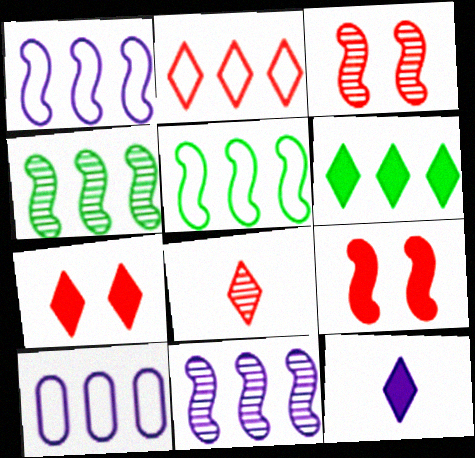[[2, 5, 10], 
[2, 7, 8], 
[6, 7, 12]]